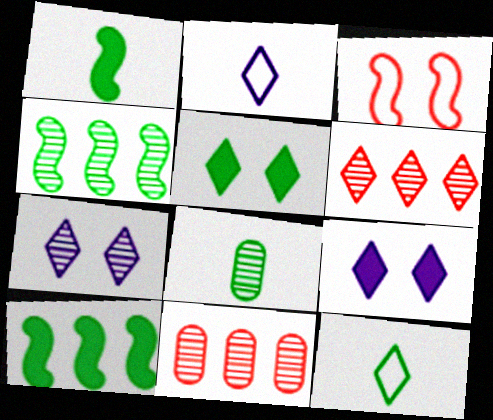[[1, 8, 12], 
[2, 5, 6], 
[6, 9, 12]]